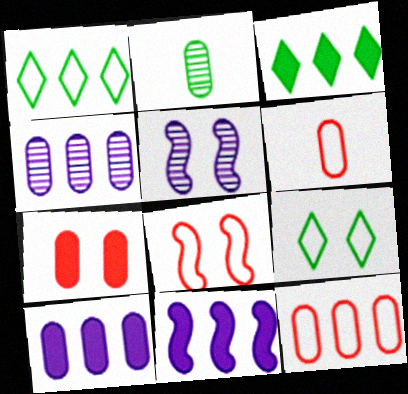[[3, 5, 6], 
[5, 7, 9]]